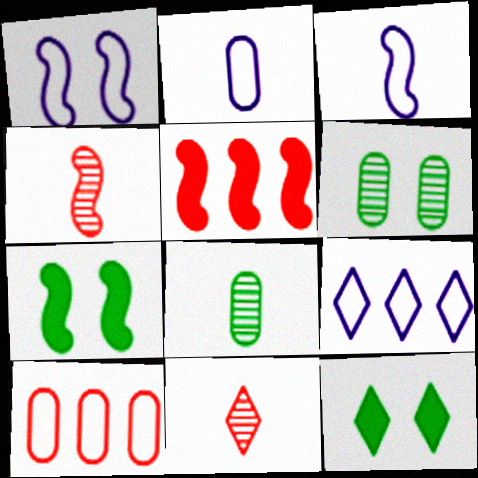[[1, 2, 9], 
[9, 11, 12]]